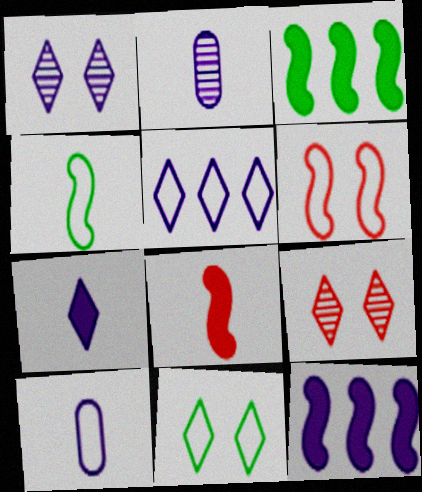[[1, 5, 7], 
[1, 10, 12], 
[3, 9, 10]]